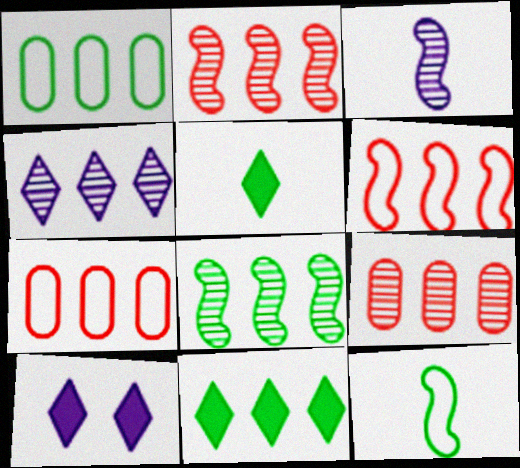[[1, 8, 11], 
[4, 8, 9], 
[9, 10, 12]]